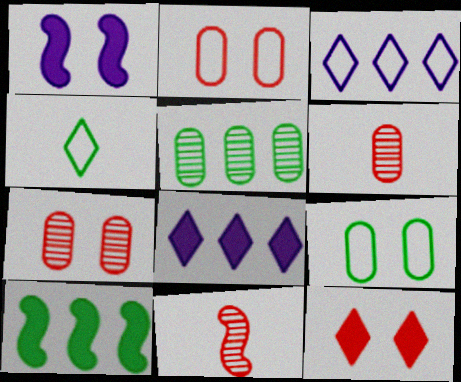[[8, 9, 11]]